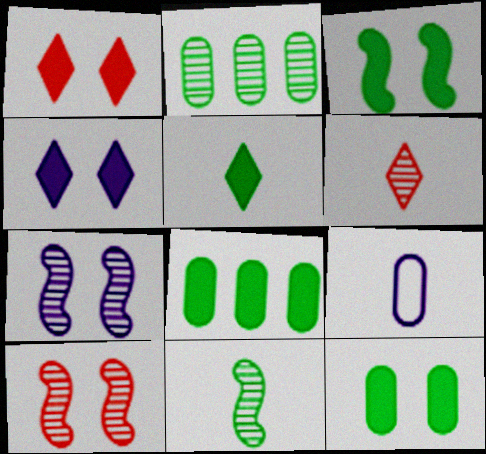[[2, 6, 7], 
[3, 5, 8]]